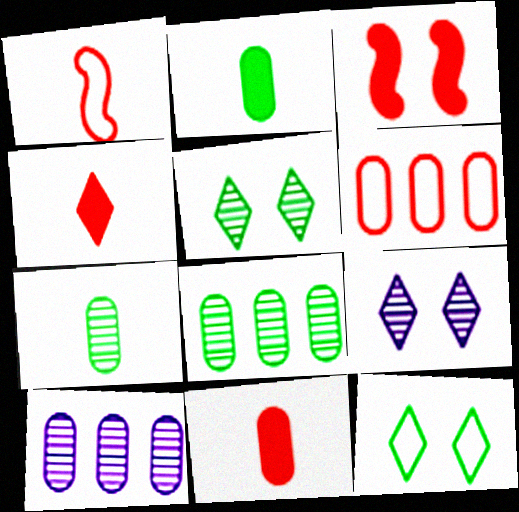[]